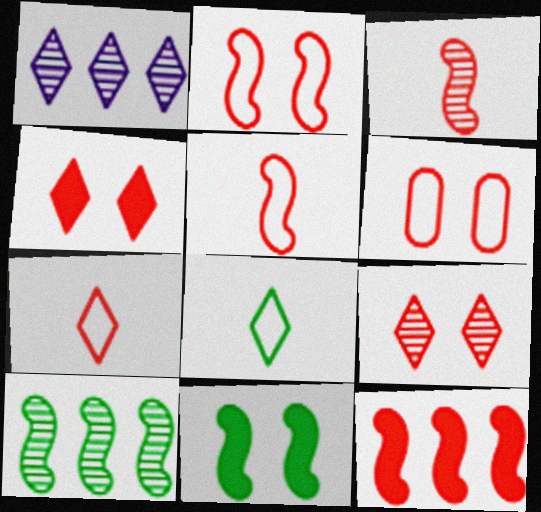[[1, 4, 8], 
[2, 3, 12]]